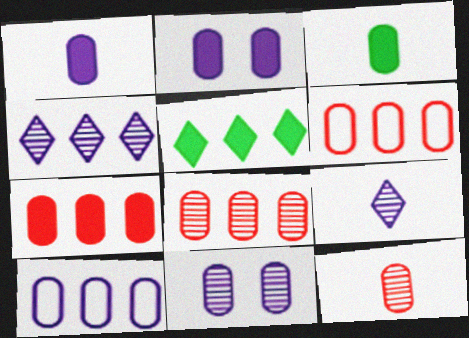[[1, 10, 11], 
[2, 3, 7], 
[3, 6, 11], 
[6, 7, 8]]